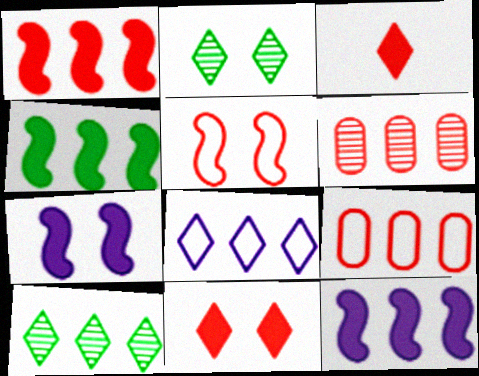[[1, 4, 12], 
[2, 3, 8], 
[3, 5, 6], 
[4, 6, 8], 
[9, 10, 12]]